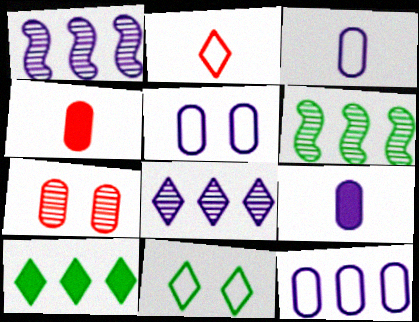[[1, 4, 11], 
[3, 5, 12]]